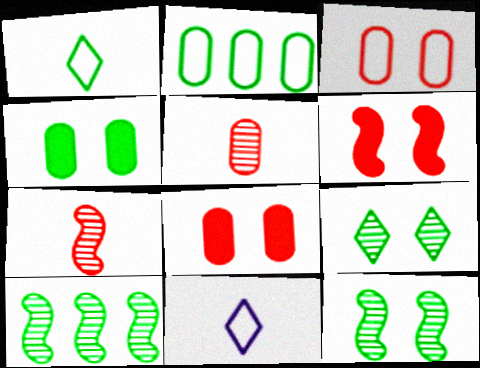[[1, 4, 10], 
[8, 10, 11]]